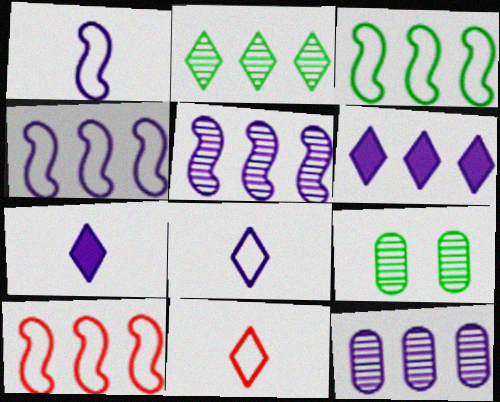[[3, 4, 10], 
[4, 6, 12], 
[7, 9, 10]]